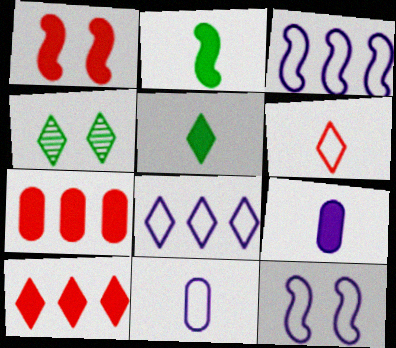[[8, 11, 12]]